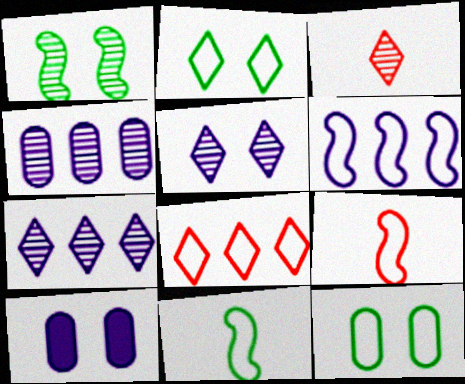[[1, 3, 4]]